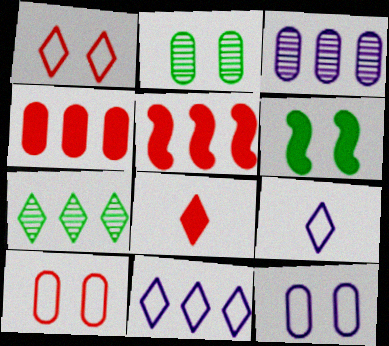[[2, 5, 9]]